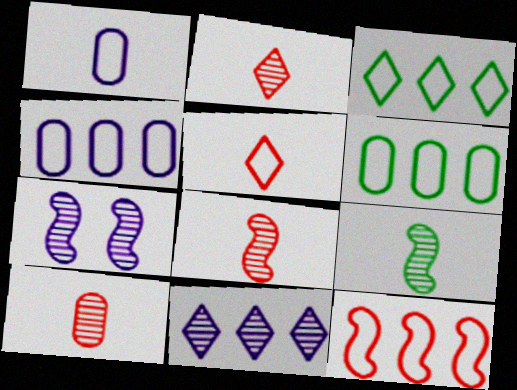[[2, 8, 10], 
[3, 4, 12]]